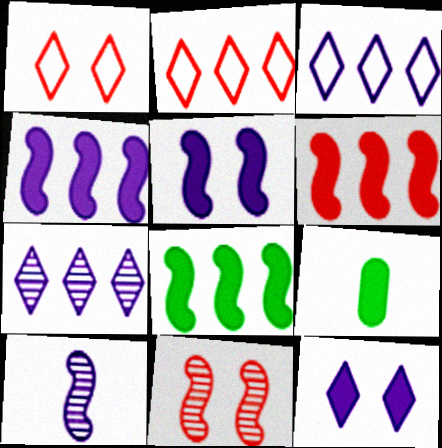[[3, 9, 11], 
[4, 6, 8], 
[6, 9, 12]]